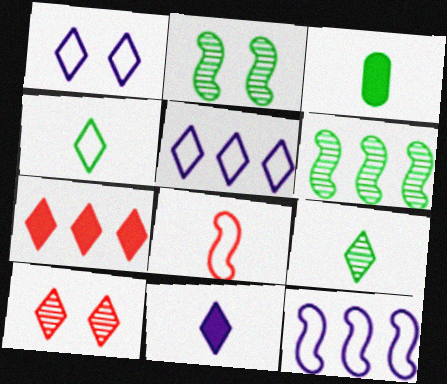[[1, 7, 9], 
[3, 10, 12]]